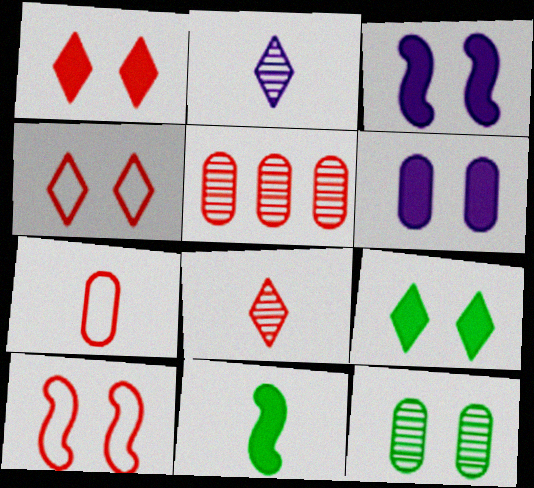[[2, 7, 11], 
[3, 4, 12]]